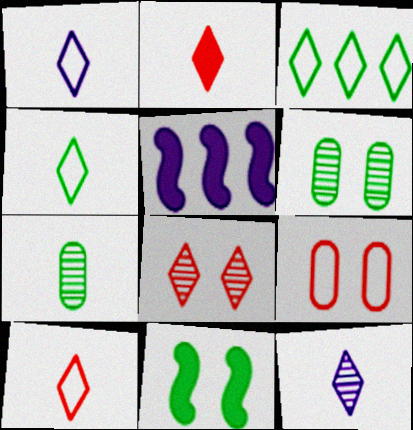[[1, 4, 10], 
[2, 4, 12], 
[3, 7, 11], 
[5, 6, 10]]